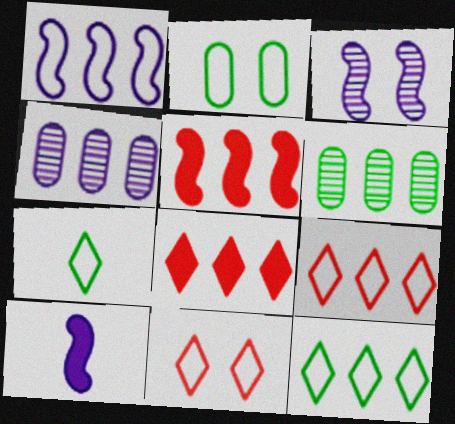[[1, 3, 10], 
[1, 6, 8], 
[4, 5, 12], 
[6, 10, 11]]